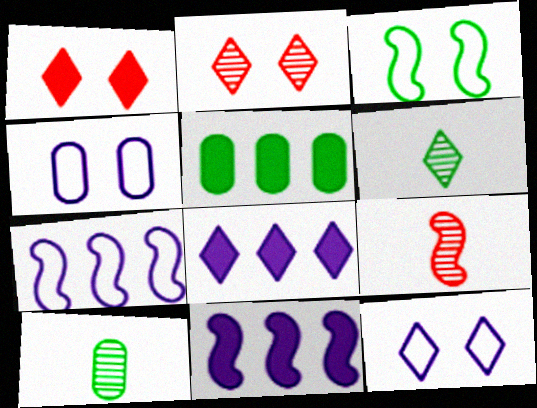[[1, 7, 10], 
[3, 5, 6], 
[3, 9, 11], 
[5, 9, 12]]